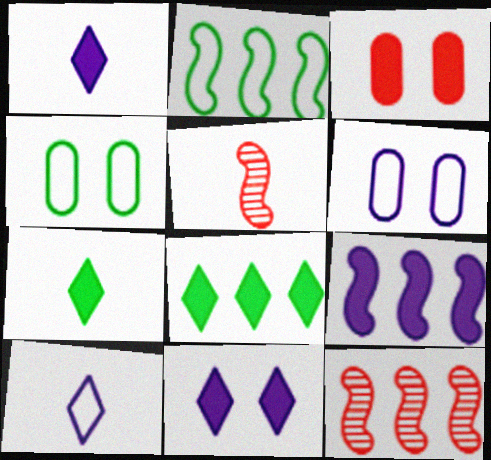[[1, 4, 12], 
[2, 9, 12], 
[3, 7, 9], 
[5, 6, 8], 
[6, 7, 12]]